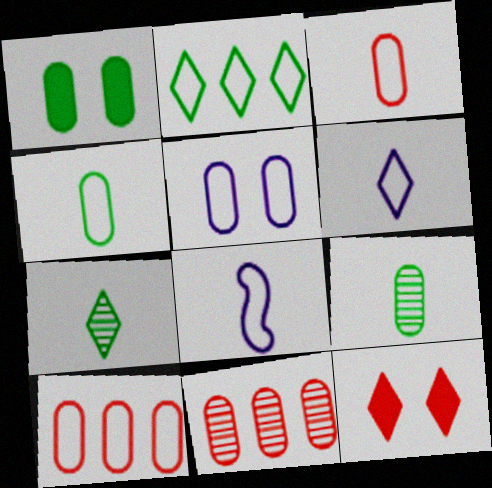[[4, 5, 10]]